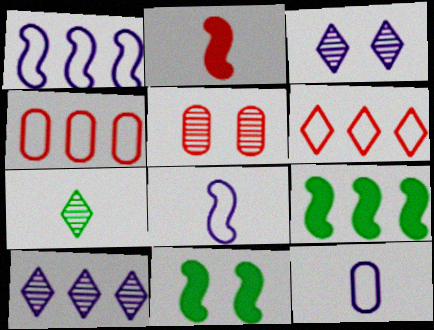[[2, 5, 6], 
[2, 7, 12], 
[4, 9, 10]]